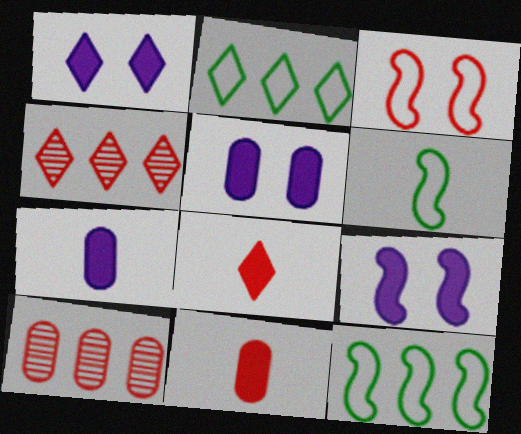[[1, 5, 9], 
[1, 6, 10], 
[3, 4, 11], 
[3, 8, 10], 
[4, 5, 6]]